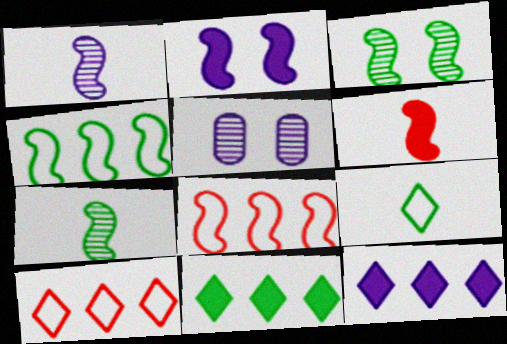[[2, 7, 8]]